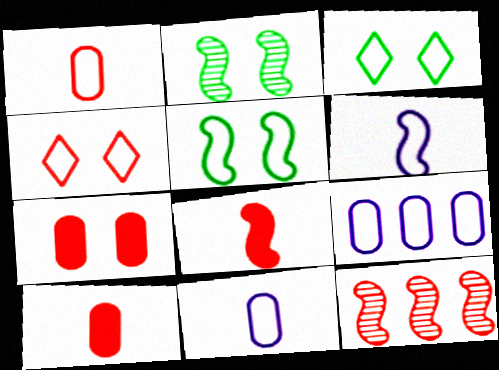[[4, 10, 12]]